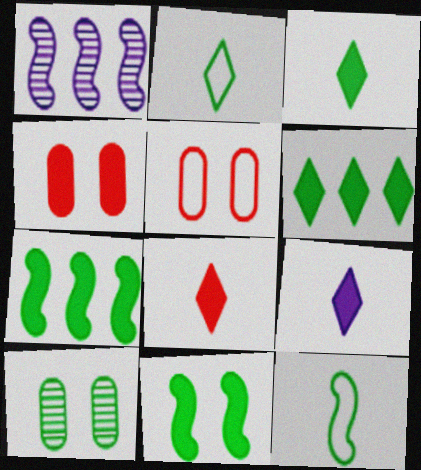[[1, 2, 4], 
[1, 3, 5], 
[2, 7, 10], 
[3, 8, 9], 
[4, 7, 9], 
[6, 10, 12]]